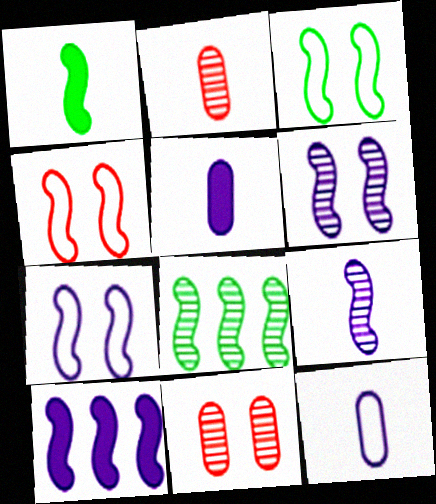[[1, 3, 8], 
[3, 4, 7], 
[7, 9, 10]]